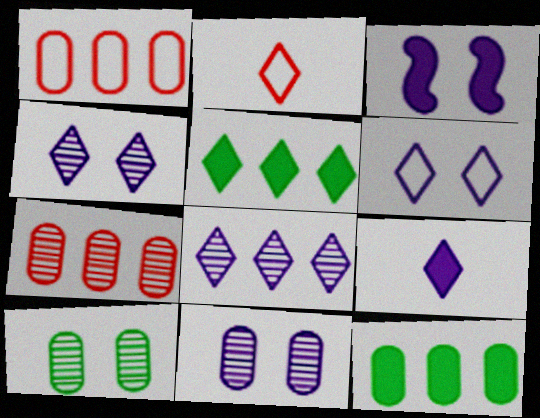[[2, 4, 5], 
[3, 6, 11], 
[6, 8, 9]]